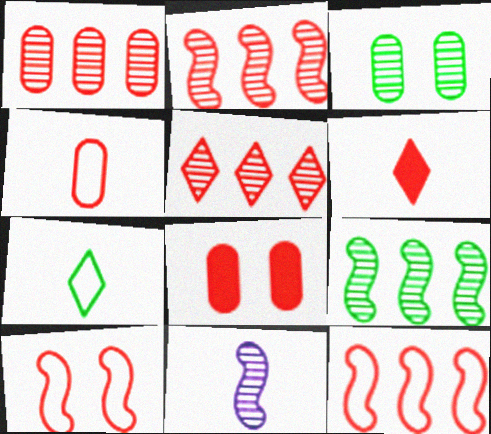[[1, 2, 5], 
[1, 4, 8], 
[1, 6, 10], 
[3, 5, 11]]